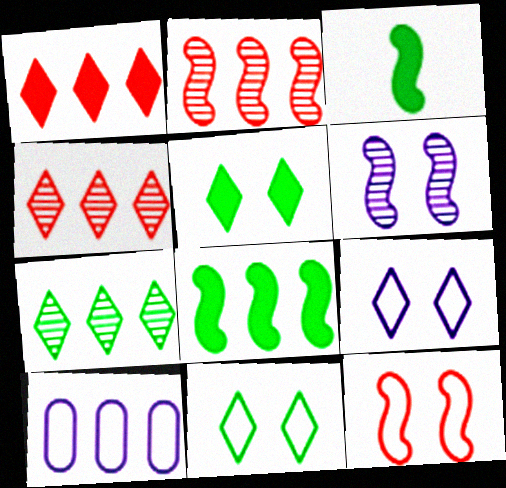[[4, 8, 10]]